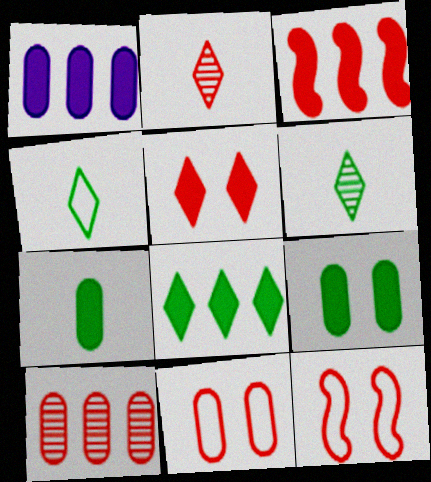[[1, 3, 8], 
[1, 6, 12], 
[2, 3, 11]]